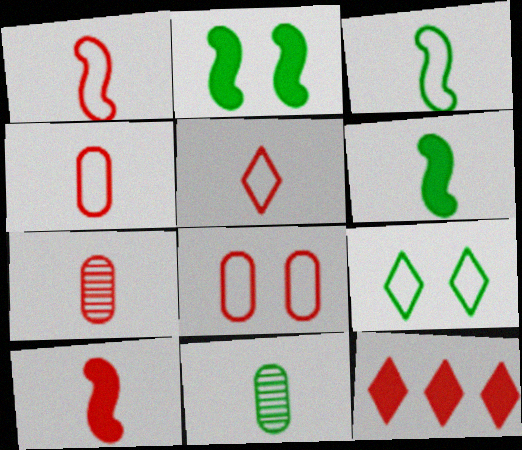[[1, 4, 5], 
[5, 7, 10]]